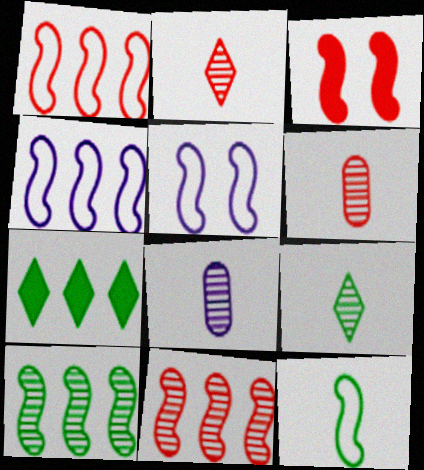[[1, 5, 12], 
[5, 6, 7]]